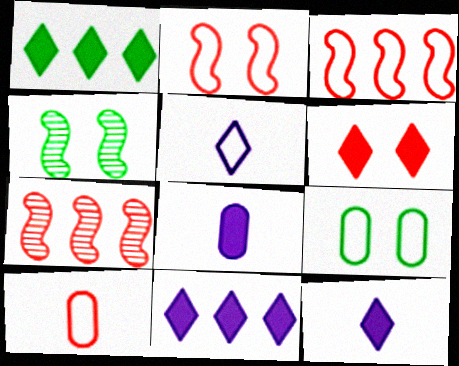[[1, 6, 12], 
[3, 5, 9], 
[4, 10, 11], 
[6, 7, 10], 
[7, 9, 12]]